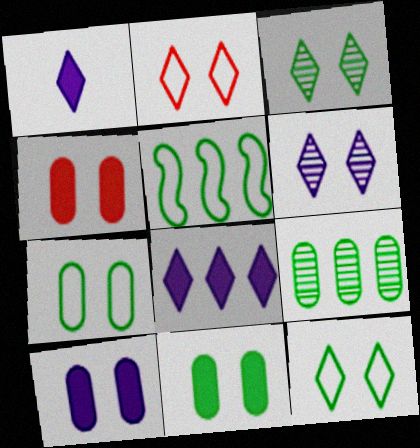[[4, 10, 11]]